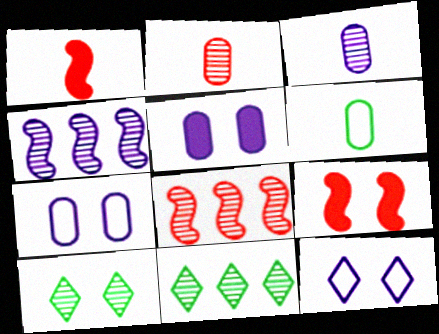[[1, 7, 11], 
[2, 4, 10], 
[3, 8, 10], 
[7, 9, 10]]